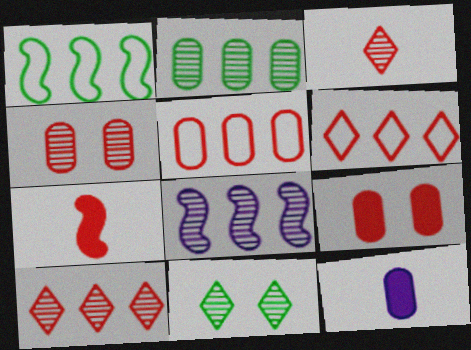[[2, 8, 10], 
[4, 6, 7]]